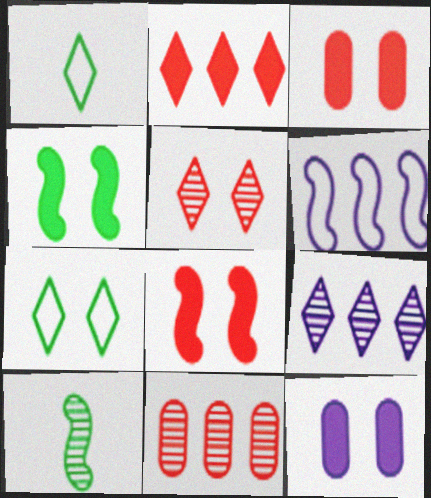[[6, 8, 10]]